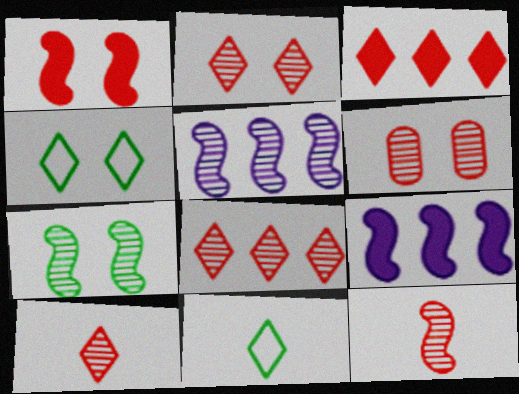[[2, 8, 10], 
[5, 7, 12], 
[6, 8, 12], 
[6, 9, 11]]